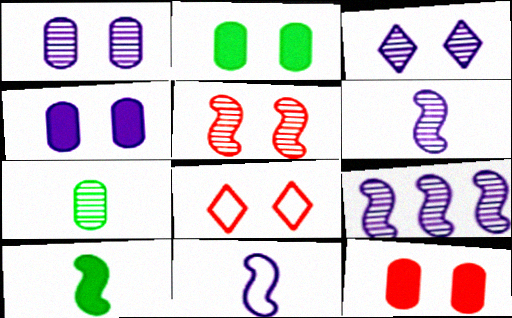[[2, 4, 12], 
[5, 8, 12]]